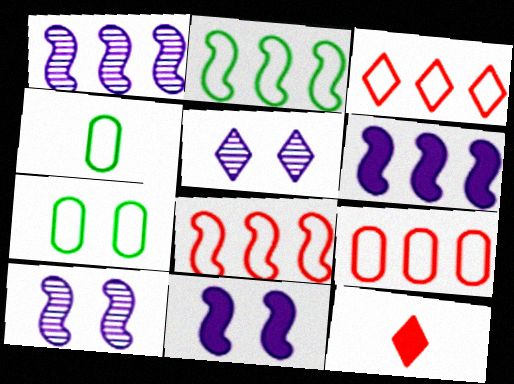[[1, 7, 12], 
[3, 8, 9]]